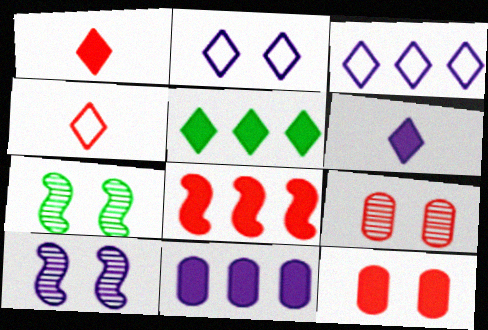[[1, 8, 12], 
[2, 7, 12], 
[4, 7, 11], 
[4, 8, 9], 
[5, 8, 11]]